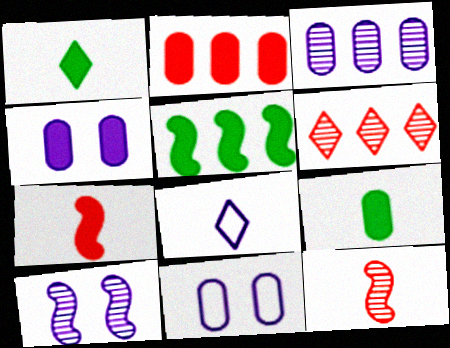[[2, 4, 9], 
[8, 9, 12]]